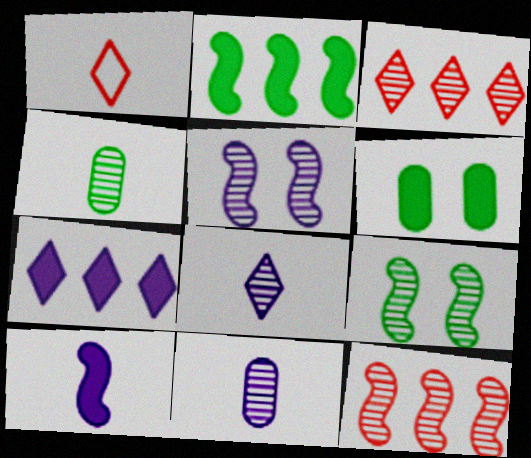[[1, 4, 10], 
[3, 4, 5], 
[3, 9, 11]]